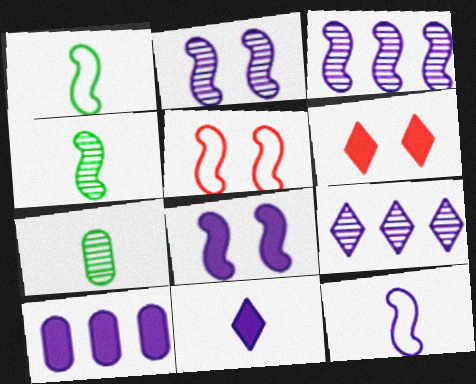[[3, 8, 12], 
[8, 10, 11]]